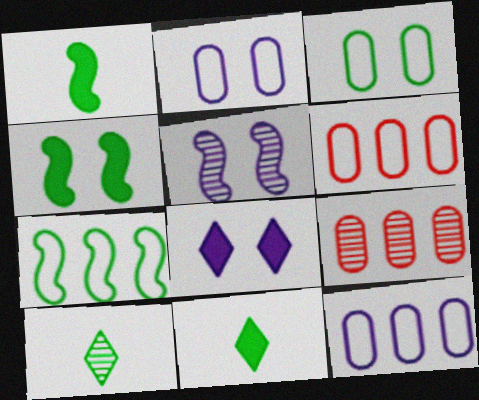[[2, 5, 8], 
[5, 6, 11], 
[5, 9, 10]]